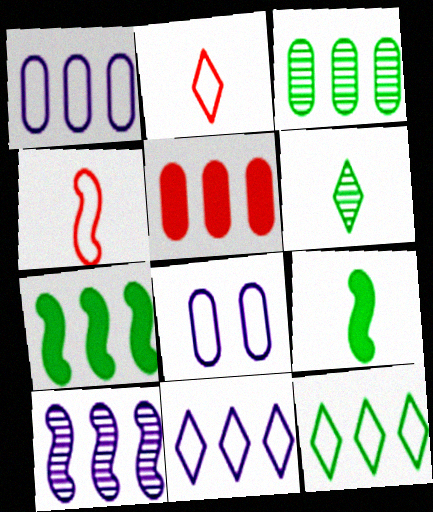[[1, 3, 5], 
[3, 7, 12], 
[4, 8, 12], 
[5, 10, 12]]